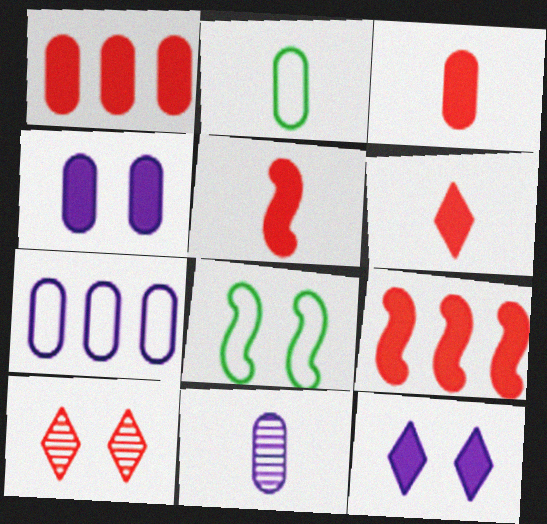[[2, 3, 11], 
[3, 5, 6], 
[4, 7, 11], 
[4, 8, 10]]